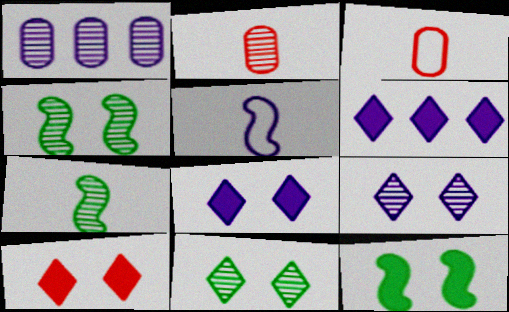[[1, 5, 8], 
[3, 4, 6]]